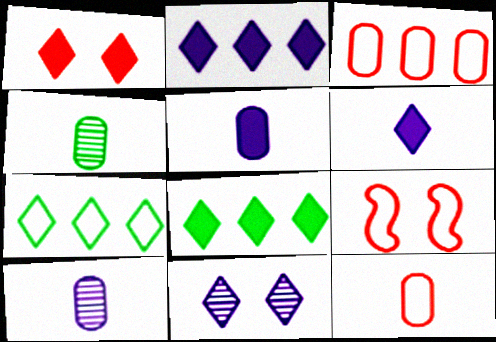[[1, 6, 8], 
[2, 4, 9], 
[4, 5, 12], 
[8, 9, 10]]